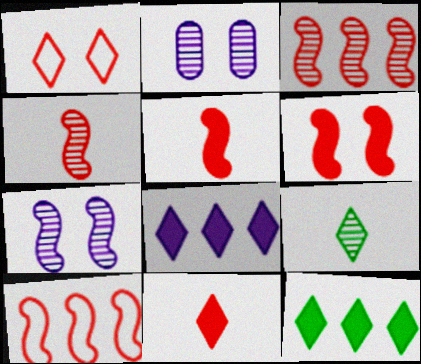[[1, 8, 9], 
[2, 3, 9], 
[4, 6, 10]]